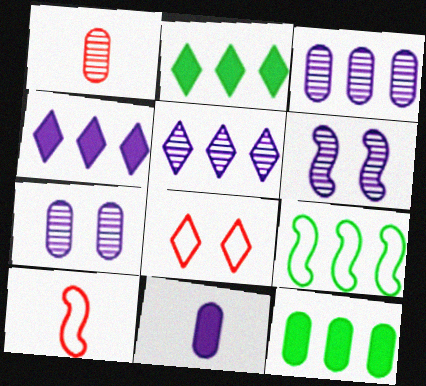[[2, 7, 10]]